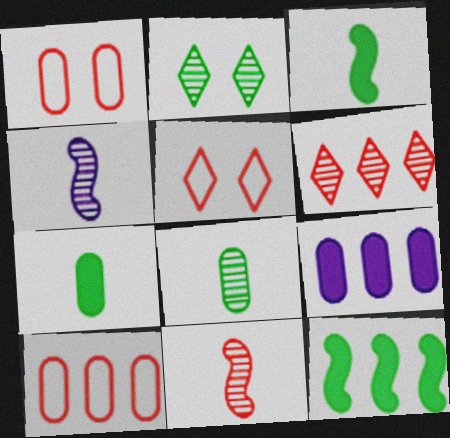[[1, 8, 9]]